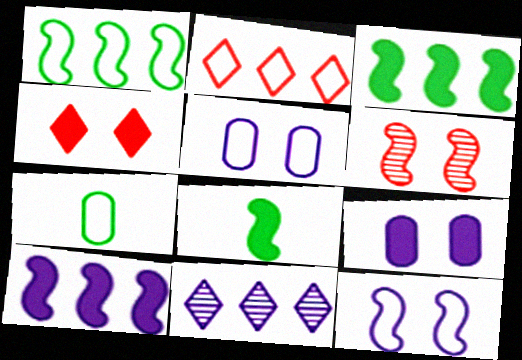[[2, 7, 12]]